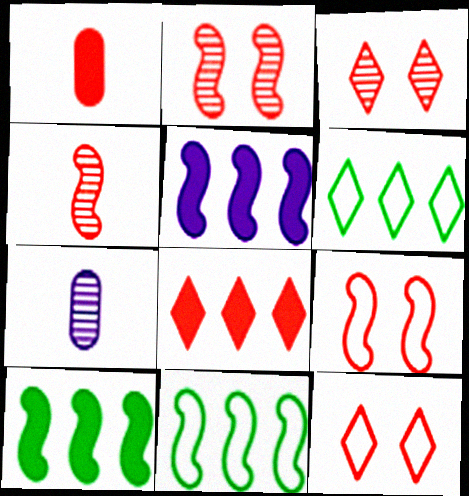[[7, 10, 12]]